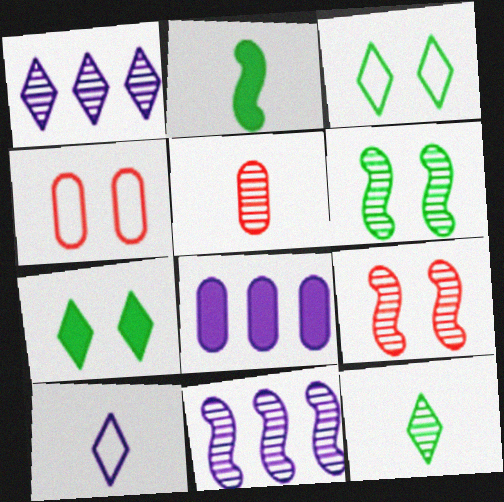[[1, 2, 4], 
[1, 5, 6], 
[2, 5, 10]]